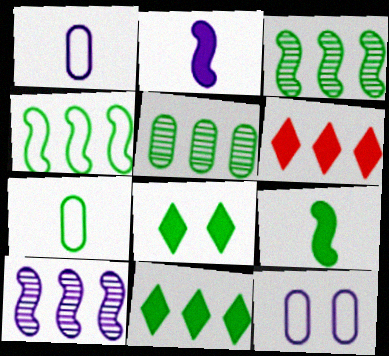[[3, 7, 8], 
[4, 5, 11]]